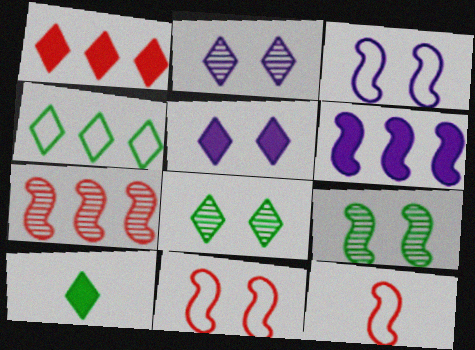[[1, 5, 10], 
[4, 8, 10], 
[6, 9, 12]]